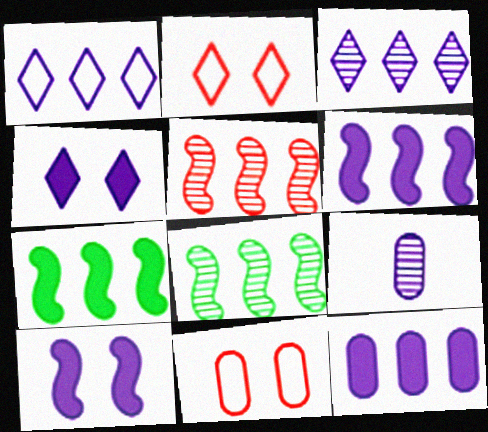[[1, 9, 10], 
[2, 7, 9]]